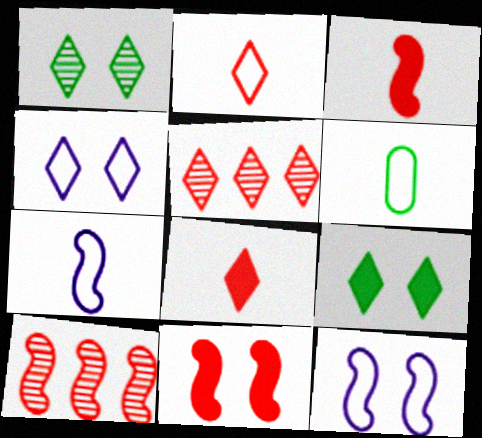[[2, 6, 7]]